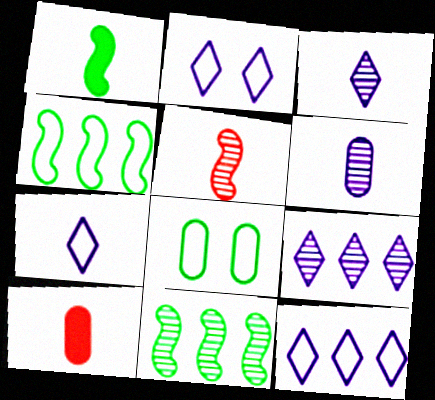[[2, 7, 12], 
[2, 10, 11]]